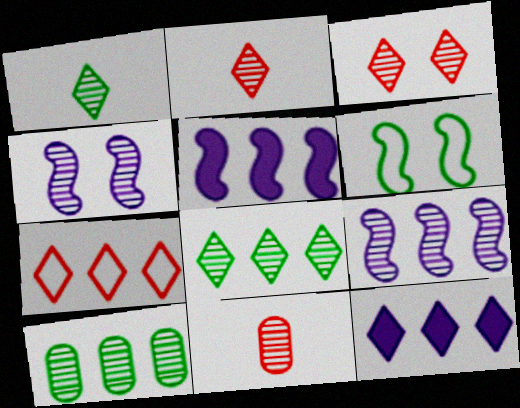[[2, 4, 10], 
[4, 8, 11], 
[5, 7, 10], 
[6, 11, 12], 
[7, 8, 12]]